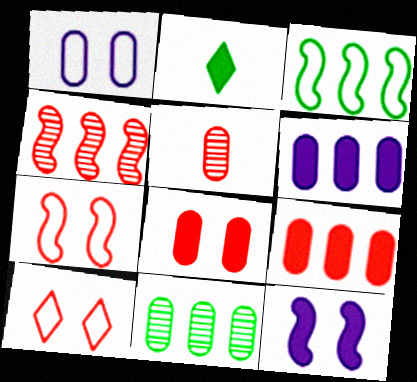[[1, 2, 4], 
[2, 9, 12]]